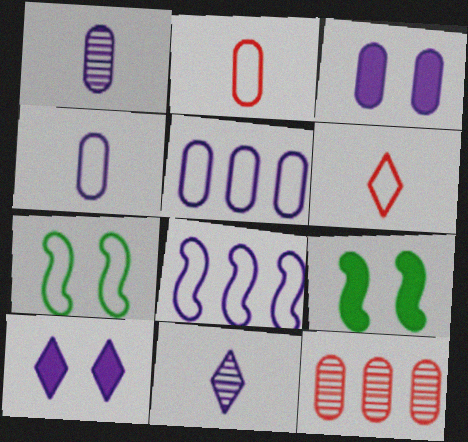[[1, 3, 5], 
[1, 8, 10], 
[3, 8, 11], 
[5, 6, 7]]